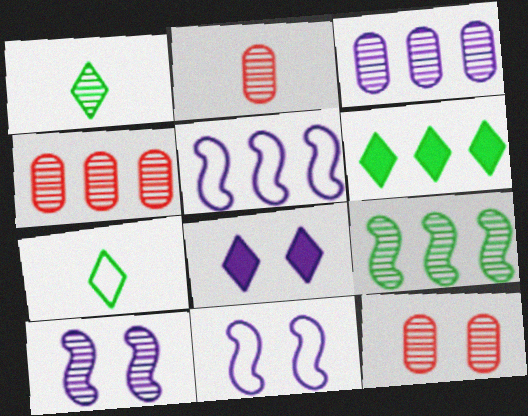[[1, 4, 10], 
[2, 4, 12], 
[2, 6, 11], 
[4, 5, 6]]